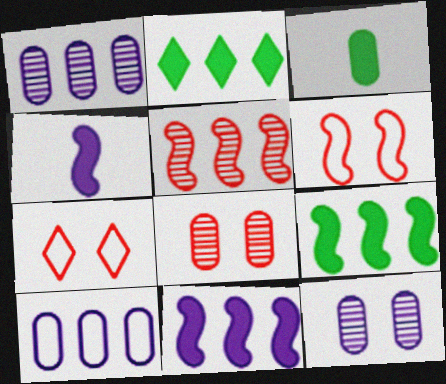[[2, 5, 10], 
[3, 8, 10]]